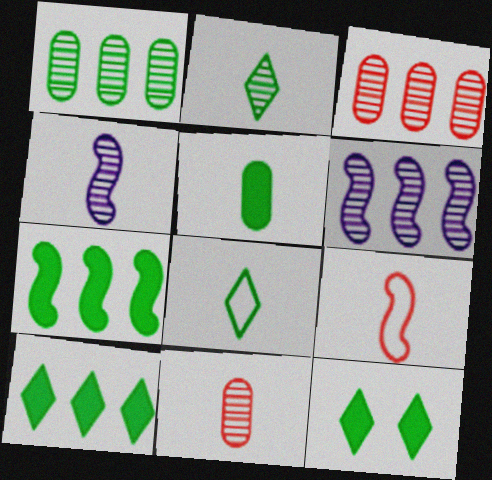[[2, 4, 11], 
[5, 7, 12]]